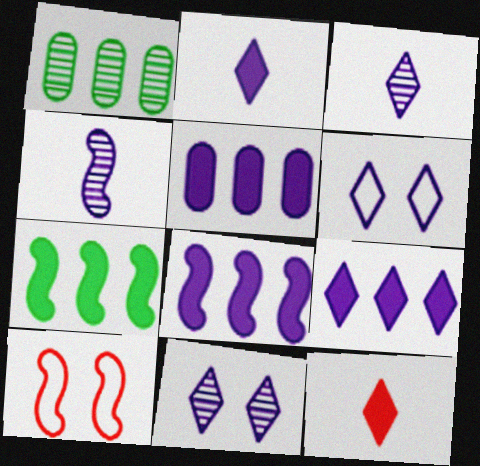[[1, 2, 10], 
[3, 6, 9], 
[4, 5, 6], 
[4, 7, 10], 
[5, 8, 9]]